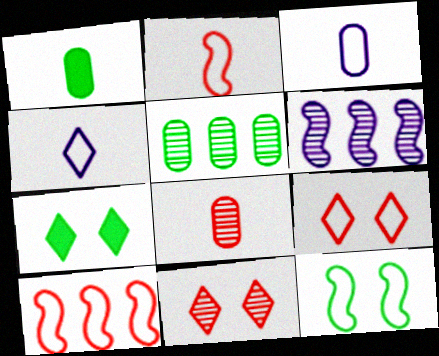[[1, 3, 8], 
[1, 6, 9]]